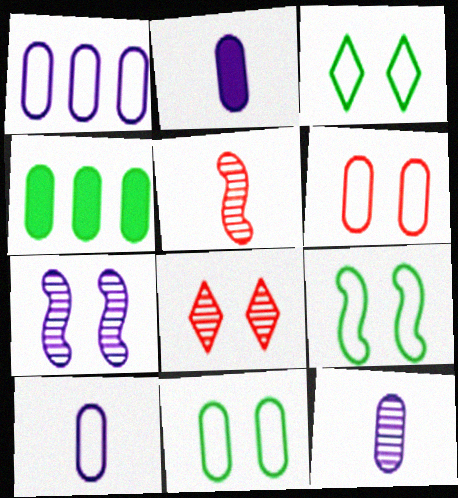[[2, 10, 12], 
[3, 9, 11], 
[4, 6, 12]]